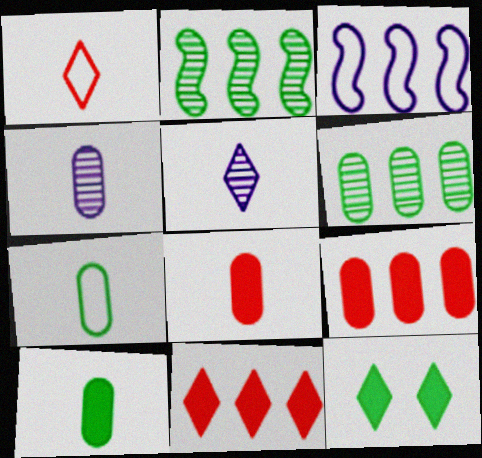[[2, 7, 12], 
[3, 6, 11], 
[4, 7, 8]]